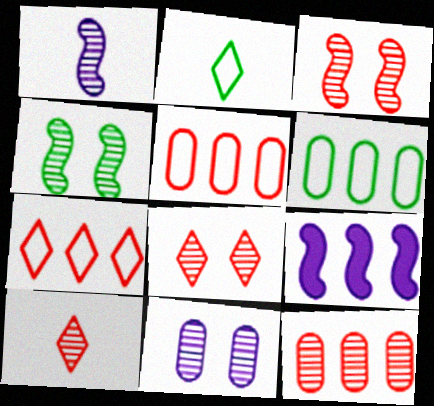[[3, 10, 12], 
[4, 8, 11]]